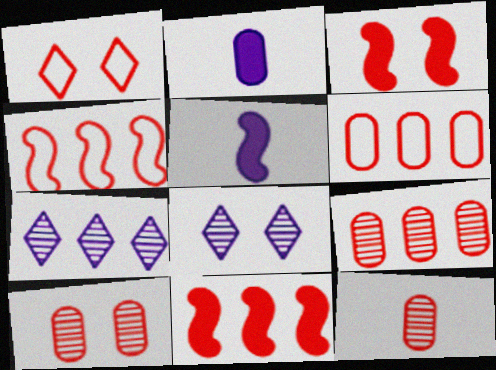[[1, 3, 10], 
[1, 11, 12], 
[9, 10, 12]]